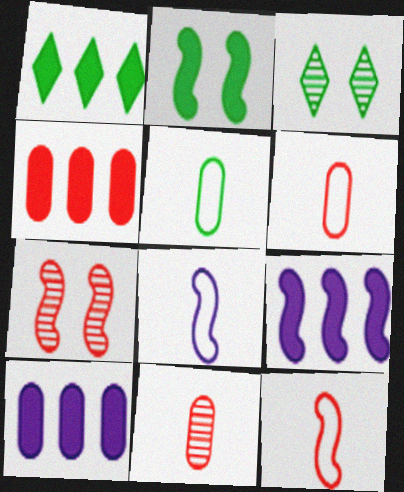[[1, 4, 9], 
[3, 4, 8], 
[3, 6, 9], 
[3, 10, 12]]